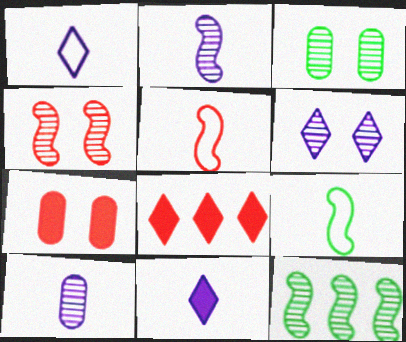[[1, 7, 12], 
[2, 4, 12], 
[3, 4, 6]]